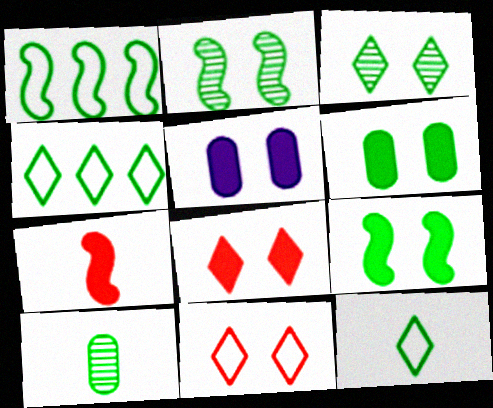[[2, 5, 11], 
[4, 9, 10], 
[5, 8, 9]]